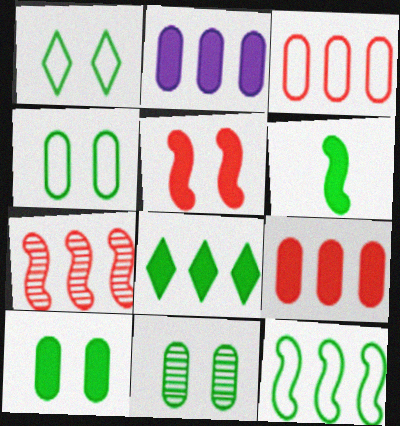[[4, 10, 11], 
[6, 8, 10]]